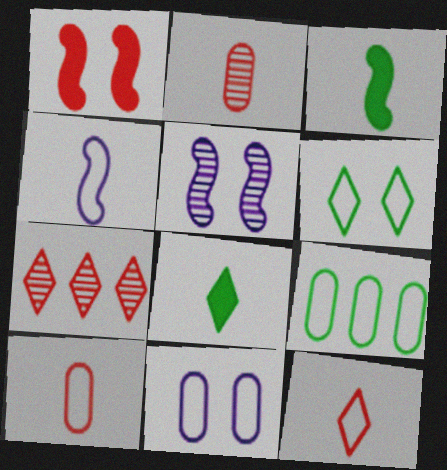[[1, 7, 10], 
[2, 4, 8], 
[3, 7, 11], 
[9, 10, 11]]